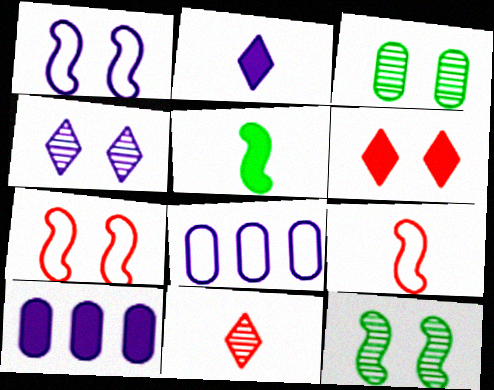[[1, 3, 6], 
[5, 6, 10]]